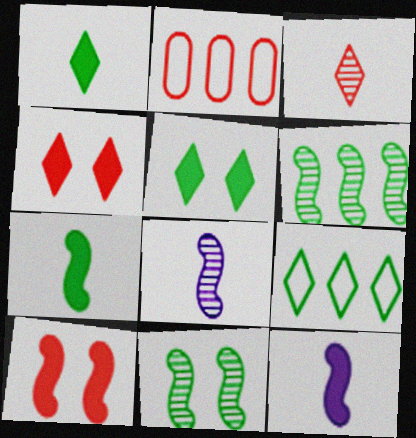[[2, 3, 10], 
[2, 5, 8]]